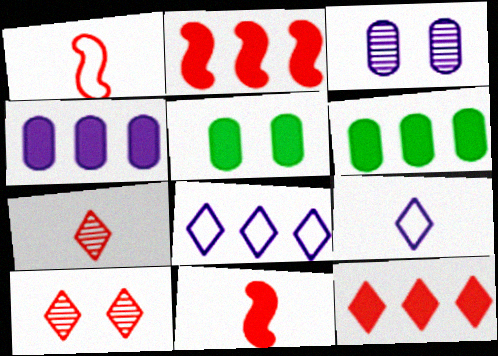[]